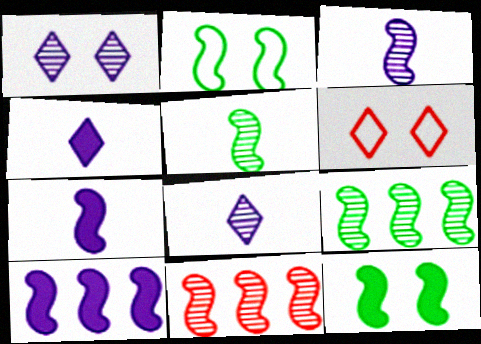[[2, 7, 11]]